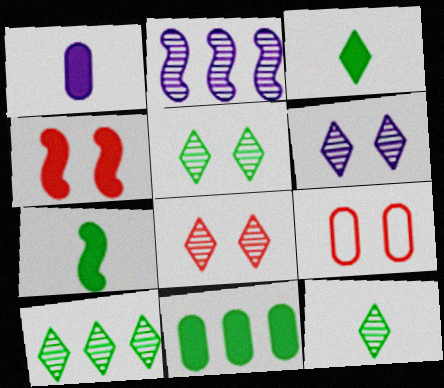[[2, 3, 9], 
[4, 8, 9], 
[5, 6, 8], 
[5, 10, 12]]